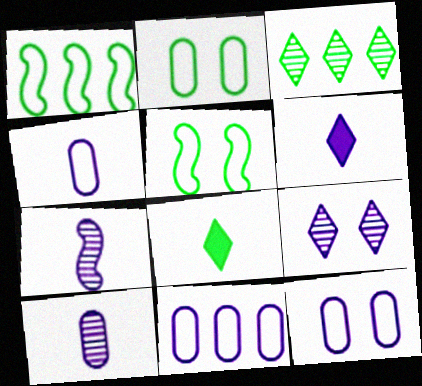[[4, 6, 7], 
[4, 11, 12]]